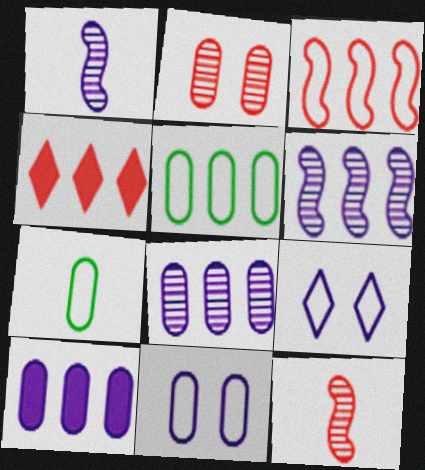[[1, 9, 10], 
[2, 7, 10], 
[3, 7, 9], 
[4, 5, 6]]